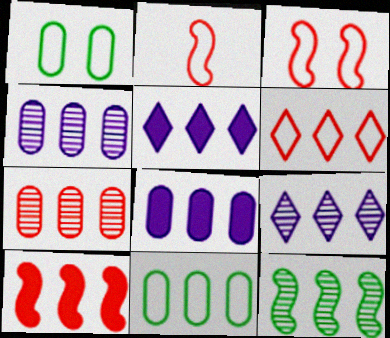[[6, 7, 10], 
[6, 8, 12], 
[7, 8, 11], 
[7, 9, 12], 
[9, 10, 11]]